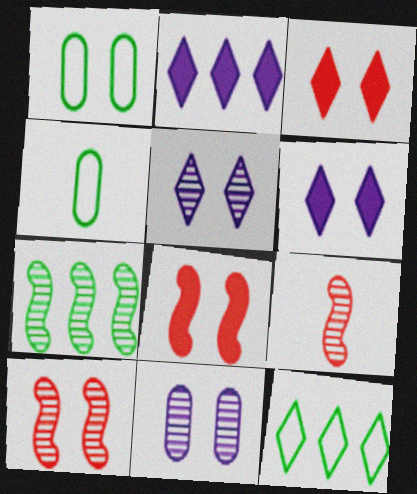[[1, 2, 9], 
[1, 5, 8], 
[1, 6, 10], 
[2, 4, 10]]